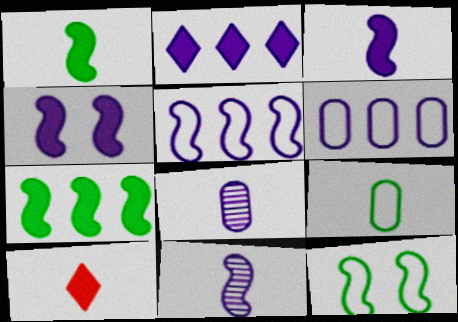[[4, 5, 11], 
[9, 10, 11]]